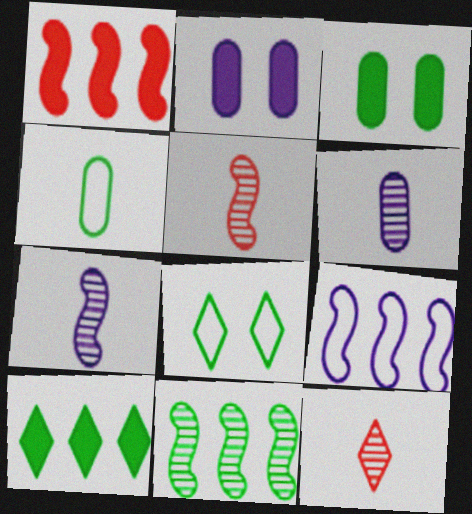[[1, 6, 8], 
[1, 9, 11], 
[3, 9, 12]]